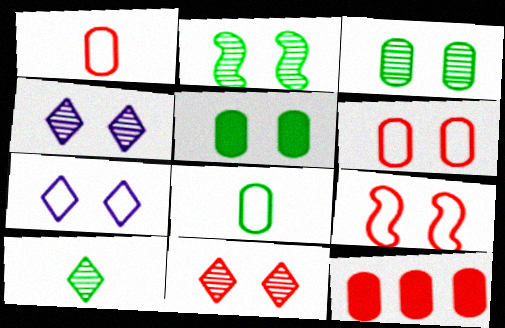[[4, 5, 9]]